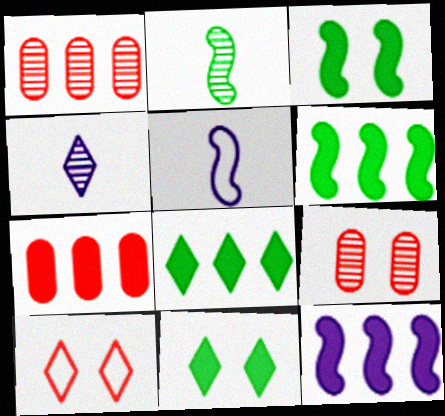[[1, 5, 11], 
[4, 8, 10], 
[5, 8, 9], 
[7, 8, 12]]